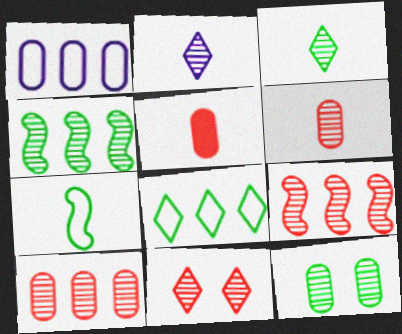[[1, 5, 12], 
[2, 5, 7], 
[2, 9, 12], 
[3, 4, 12], 
[6, 9, 11]]